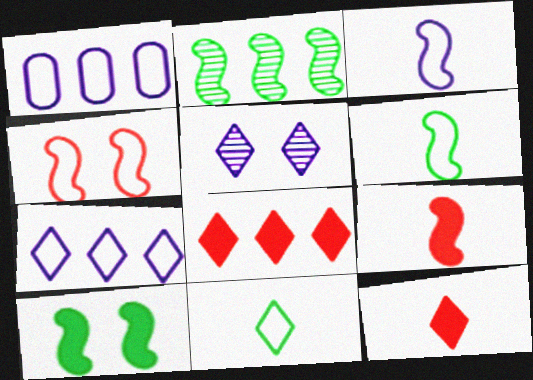[[1, 2, 8], 
[1, 4, 11], 
[2, 6, 10], 
[5, 8, 11]]